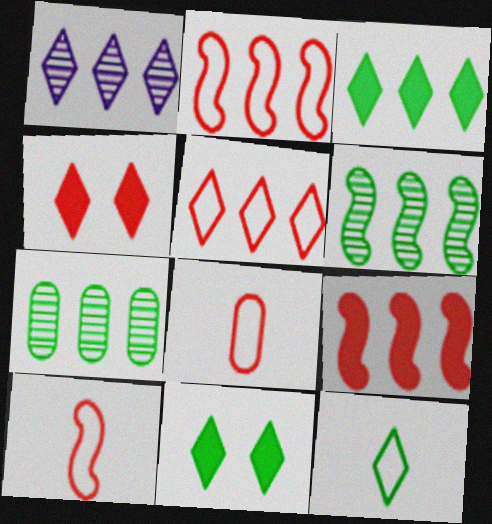[[1, 3, 5], 
[1, 4, 12]]